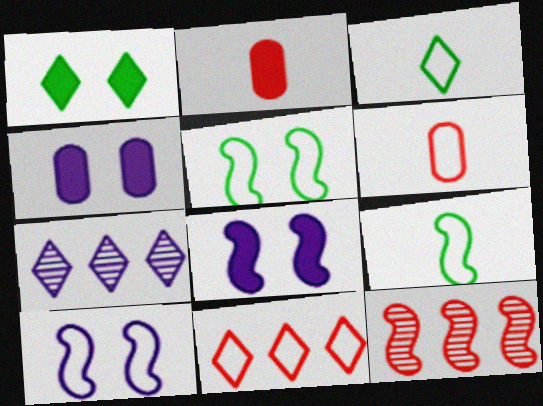[[2, 5, 7], 
[3, 4, 12], 
[8, 9, 12]]